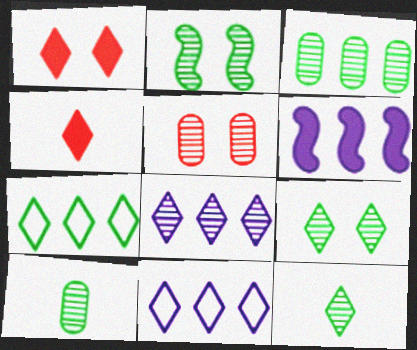[[1, 11, 12], 
[2, 3, 12], 
[4, 9, 11]]